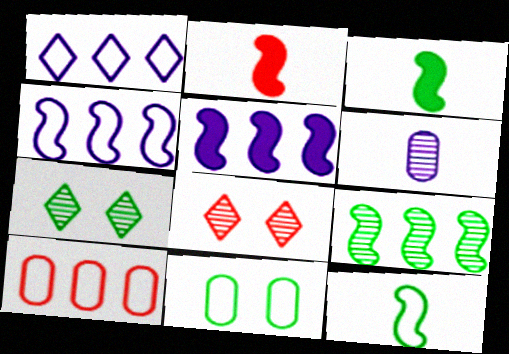[[2, 8, 10], 
[6, 8, 9]]